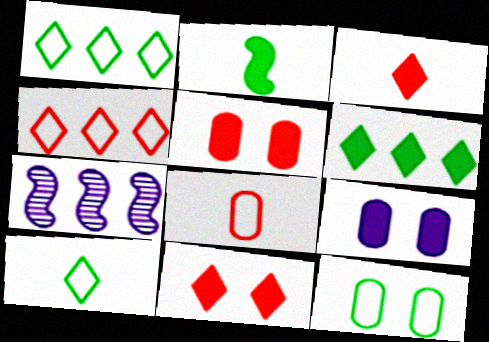[[3, 7, 12], 
[5, 7, 10]]